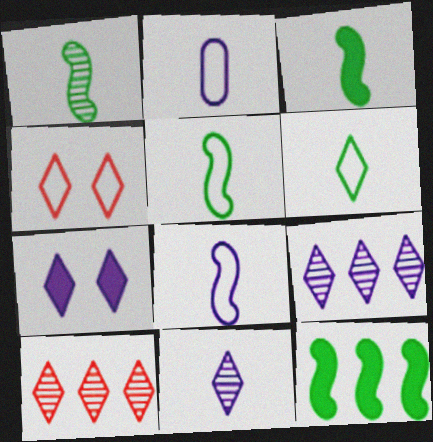[[1, 3, 5], 
[6, 7, 10]]